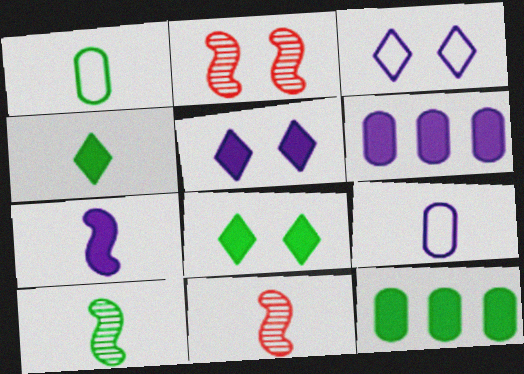[[1, 4, 10], 
[3, 11, 12], 
[4, 9, 11], 
[5, 6, 7]]